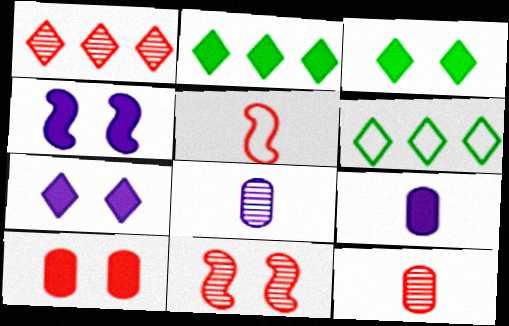[[1, 5, 10], 
[1, 11, 12], 
[3, 4, 10], 
[4, 6, 12], 
[6, 9, 11]]